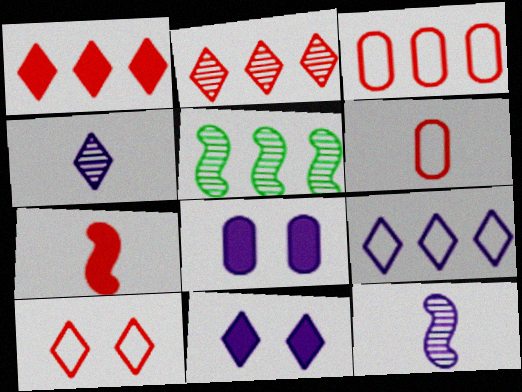[[4, 9, 11], 
[5, 6, 11], 
[8, 9, 12]]